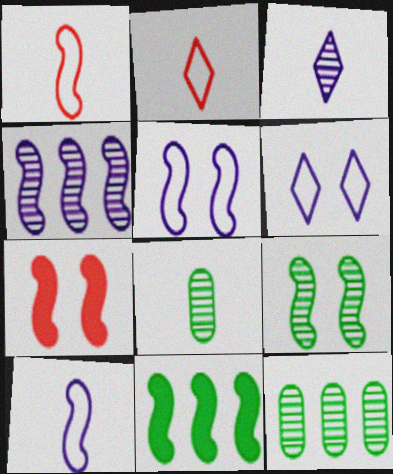[[5, 7, 9]]